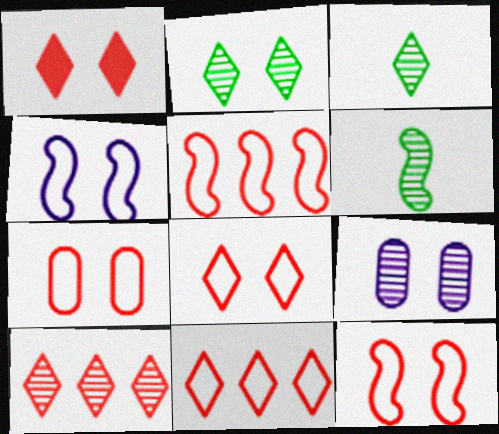[[6, 9, 10], 
[7, 8, 12]]